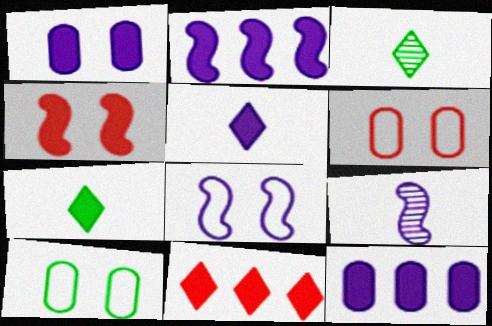[[1, 2, 5], 
[2, 3, 6], 
[2, 8, 9], 
[4, 7, 12], 
[9, 10, 11]]